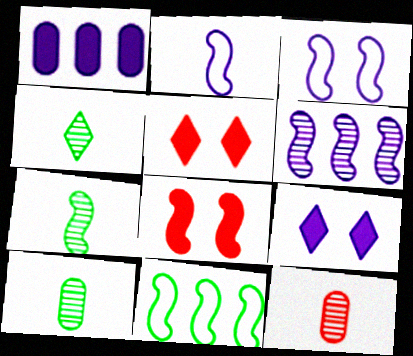[[4, 7, 10], 
[9, 11, 12]]